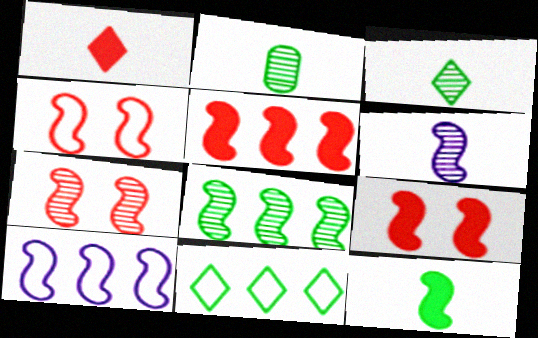[[4, 7, 9], 
[5, 8, 10], 
[6, 7, 8], 
[7, 10, 12]]